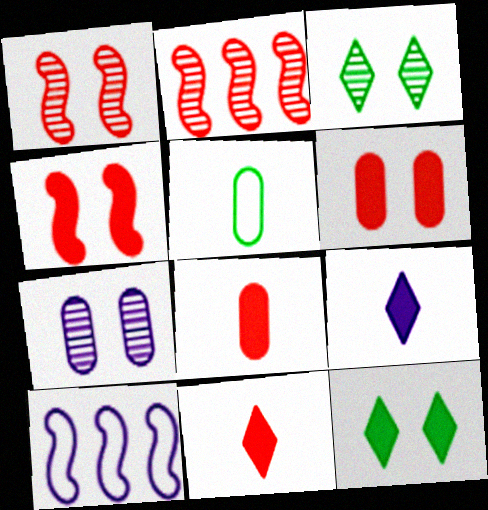[[1, 3, 7], 
[3, 8, 10], 
[7, 9, 10]]